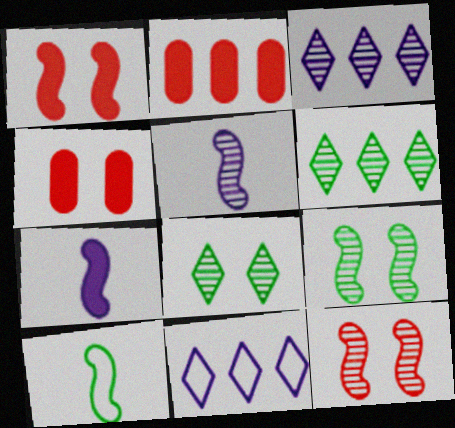[[3, 4, 10]]